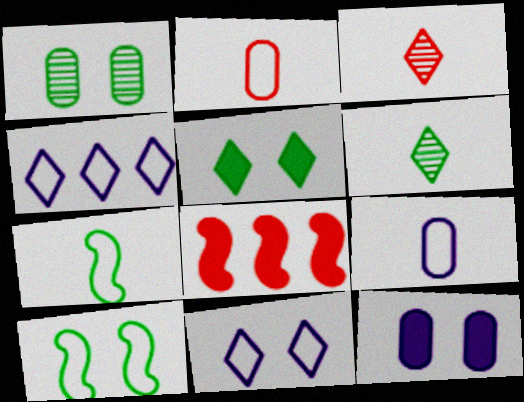[[1, 5, 10], 
[2, 4, 10], 
[3, 4, 5]]